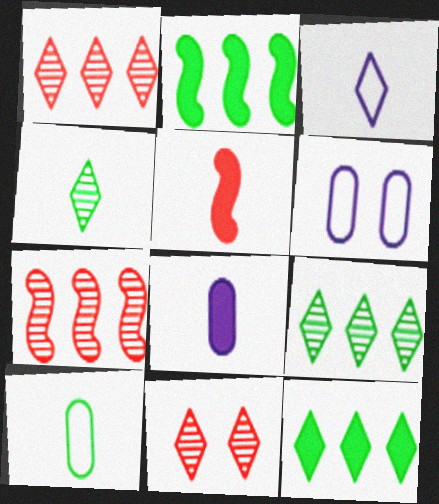[[3, 11, 12], 
[5, 6, 9]]